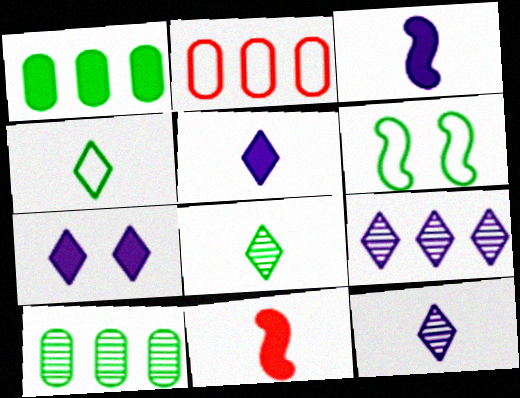[[1, 6, 8], 
[1, 7, 11]]